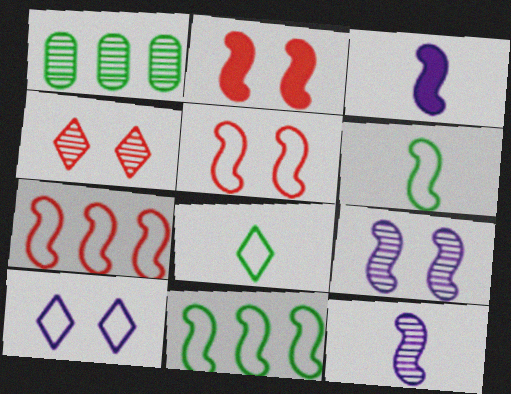[[1, 4, 12], 
[2, 11, 12]]